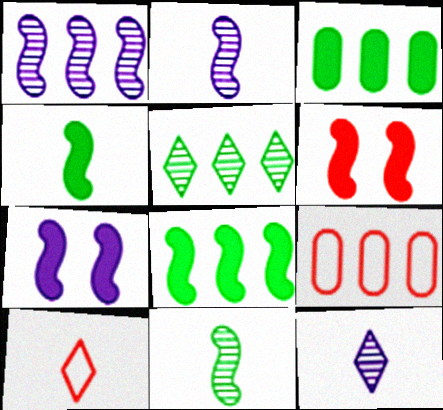[]